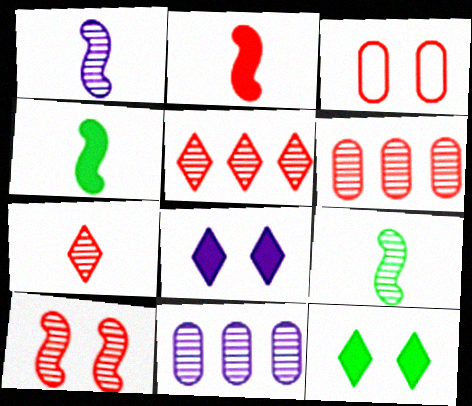[[2, 3, 5], 
[6, 7, 10]]